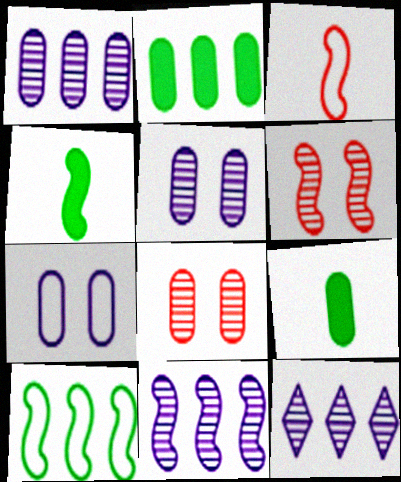[[1, 11, 12]]